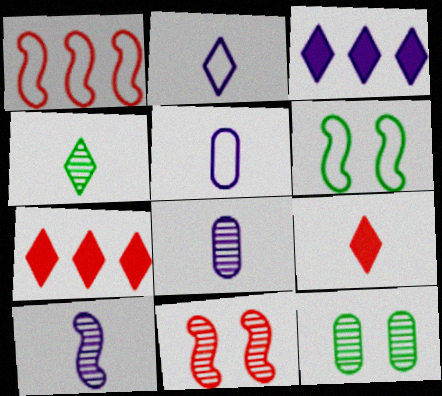[[2, 4, 9], 
[6, 7, 8]]